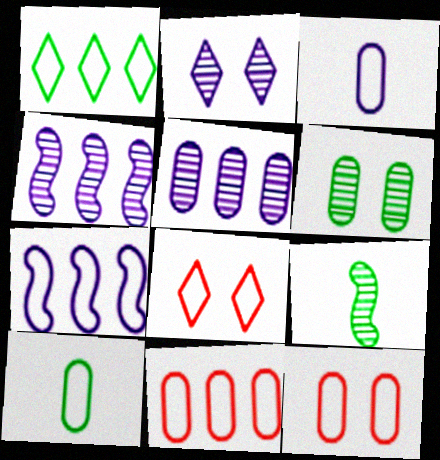[[1, 7, 11], 
[7, 8, 10]]